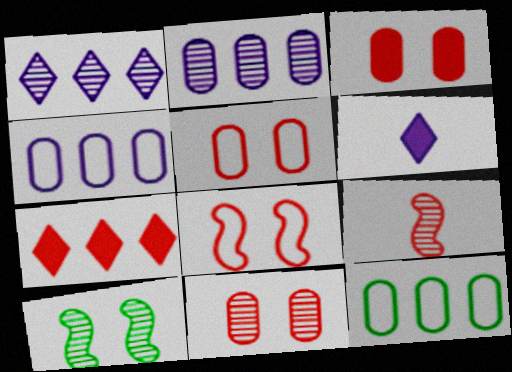[[3, 5, 11], 
[5, 7, 9]]